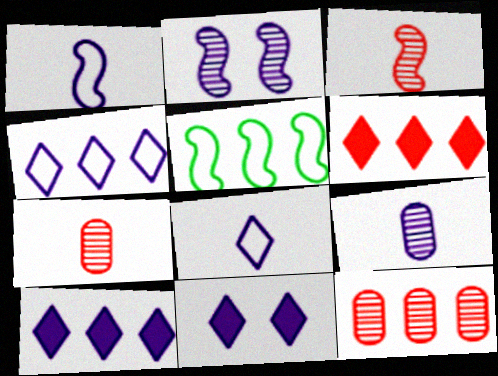[[5, 7, 11], 
[5, 10, 12]]